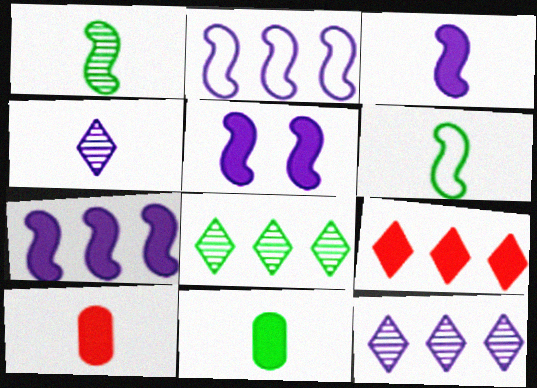[[3, 5, 7], 
[4, 6, 10], 
[5, 9, 11]]